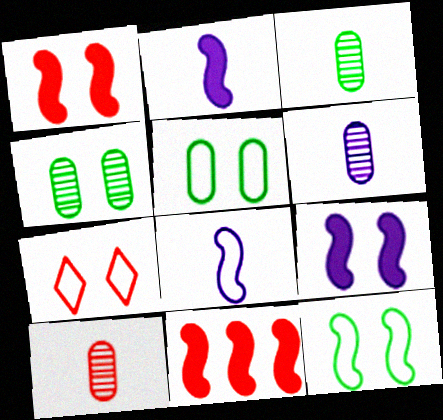[[3, 6, 10], 
[4, 7, 9], 
[7, 10, 11]]